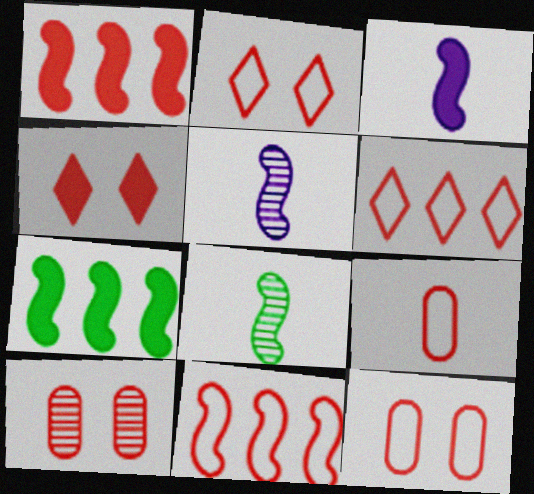[[2, 9, 11]]